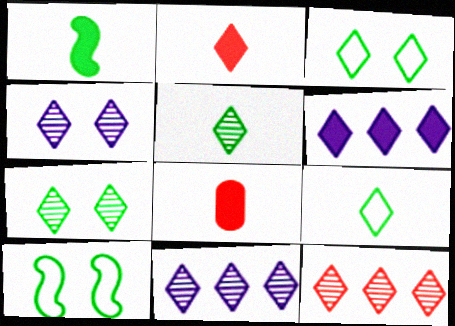[[2, 3, 11], 
[4, 5, 12], 
[8, 10, 11]]